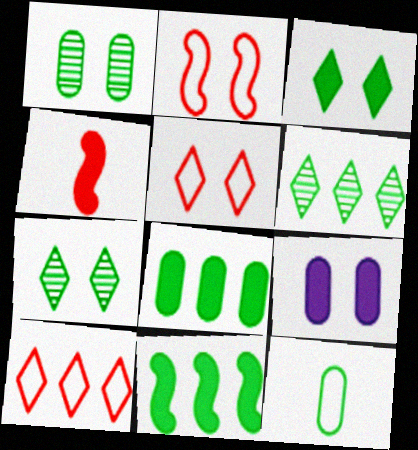[[1, 8, 12], 
[2, 7, 9], 
[7, 11, 12]]